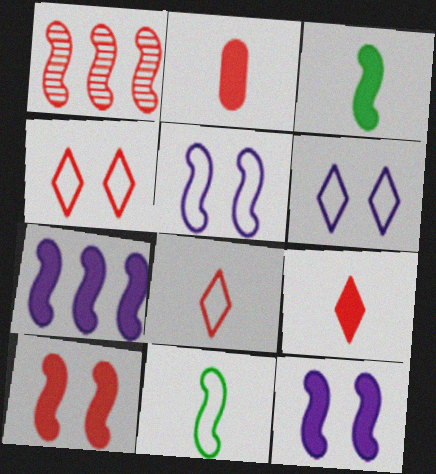[[1, 2, 4], 
[1, 3, 5], 
[1, 11, 12], 
[3, 7, 10]]